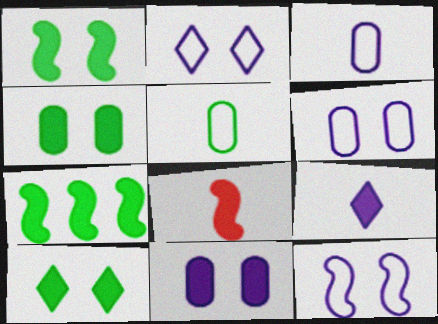[[1, 4, 10], 
[2, 6, 12]]